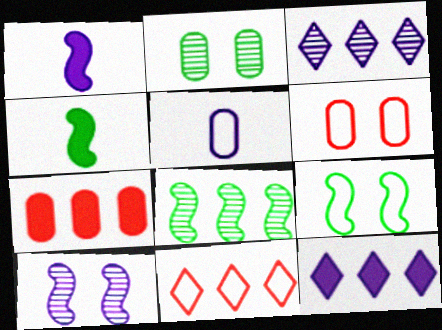[[1, 2, 11], 
[2, 5, 7], 
[3, 4, 6], 
[4, 8, 9], 
[5, 9, 11], 
[5, 10, 12]]